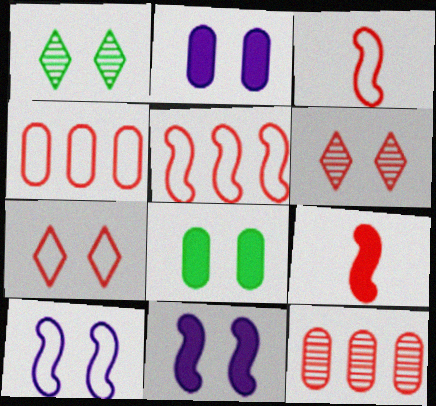[[3, 4, 7], 
[4, 6, 9], 
[6, 8, 10], 
[7, 9, 12]]